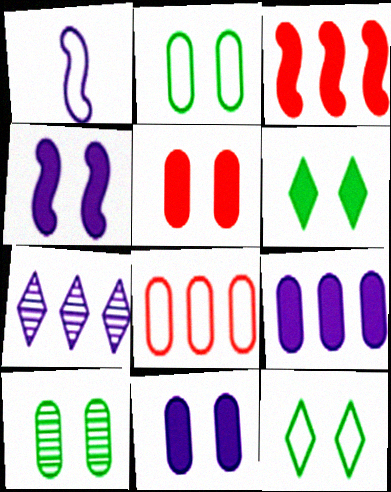[[1, 7, 11], 
[1, 8, 12], 
[4, 5, 6]]